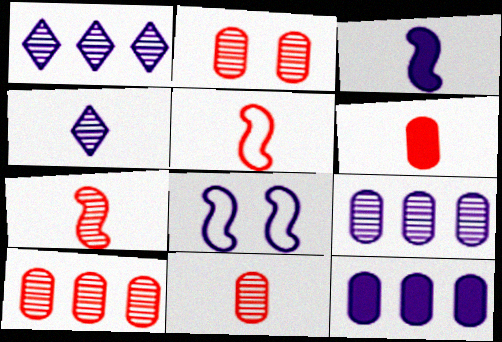[[2, 10, 11], 
[4, 8, 12]]